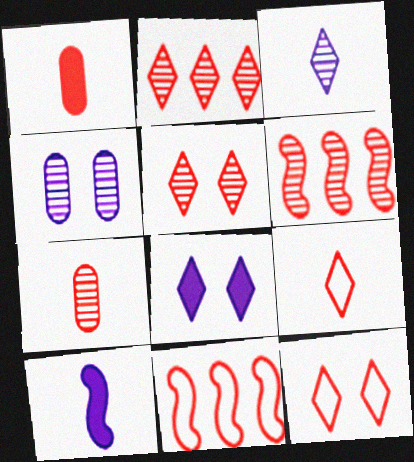[[1, 5, 11], 
[1, 6, 12], 
[5, 6, 7]]